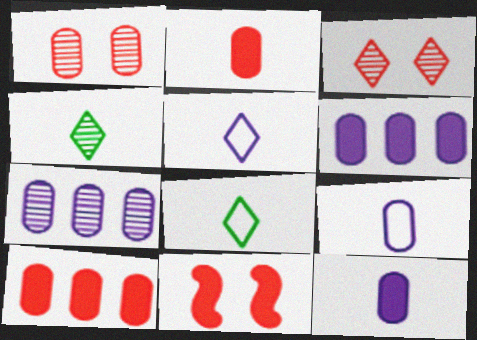[[7, 8, 11]]